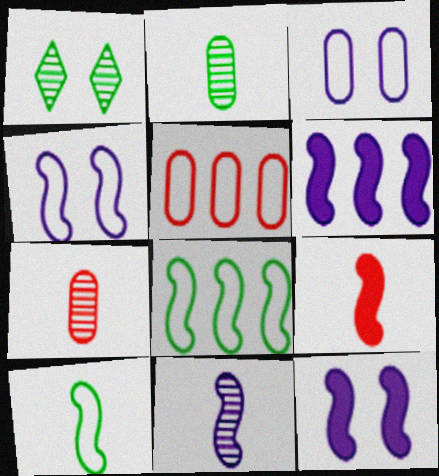[[4, 6, 11], 
[9, 10, 11]]